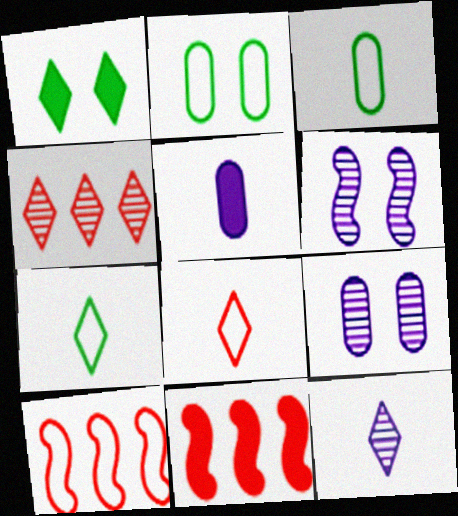[[1, 5, 11], 
[2, 11, 12], 
[7, 9, 11]]